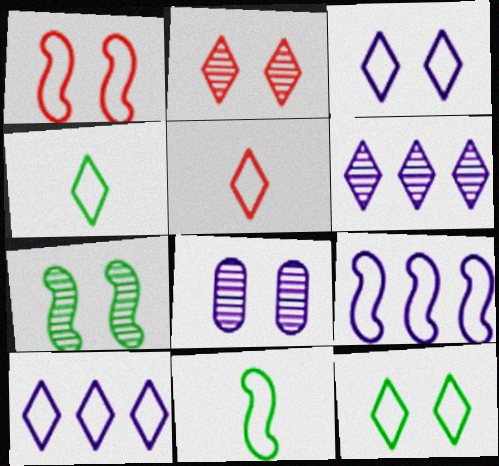[[1, 9, 11], 
[2, 7, 8], 
[5, 10, 12]]